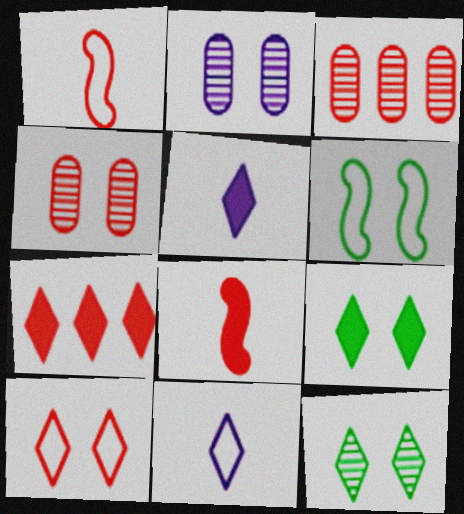[[1, 4, 7], 
[3, 5, 6], 
[3, 8, 10], 
[5, 7, 9], 
[7, 11, 12]]